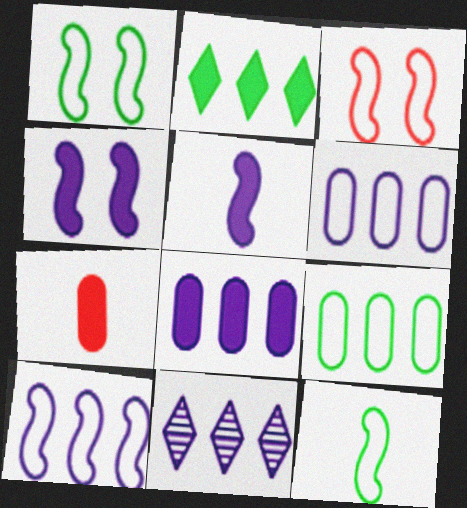[[1, 7, 11], 
[2, 4, 7], 
[3, 10, 12], 
[8, 10, 11]]